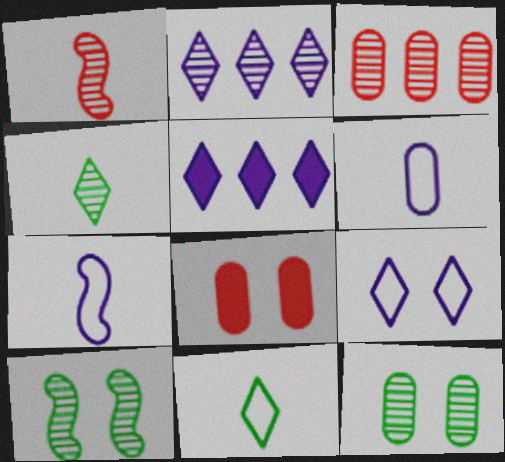[[1, 2, 12], 
[8, 9, 10]]